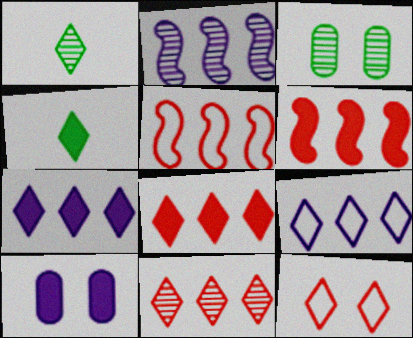[[1, 5, 10], 
[1, 7, 12], 
[4, 6, 10]]